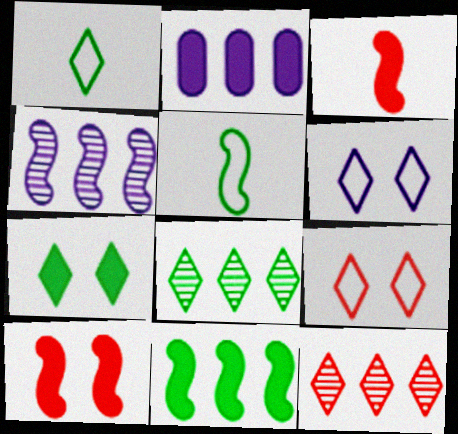[[1, 7, 8], 
[2, 3, 7], 
[4, 5, 10]]